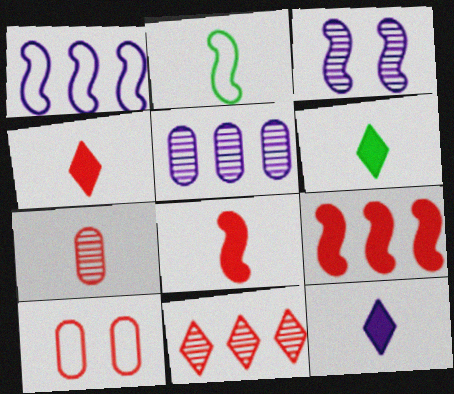[[2, 3, 9], 
[2, 7, 12], 
[4, 6, 12], 
[8, 10, 11]]